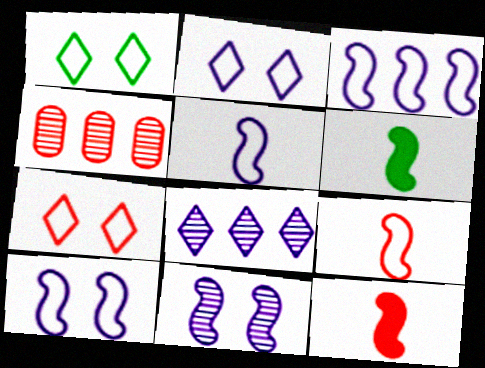[[1, 2, 7], 
[2, 4, 6], 
[3, 5, 10], 
[4, 7, 12]]